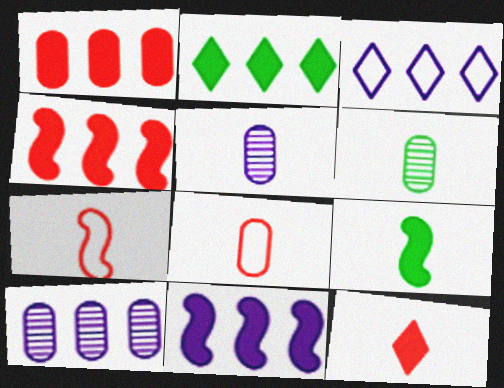[[1, 2, 11], 
[3, 10, 11]]